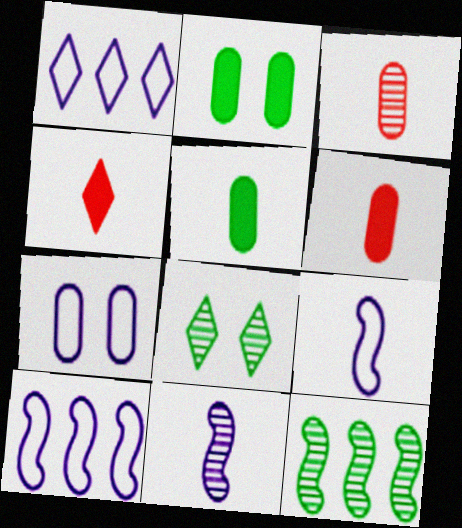[[1, 4, 8], 
[1, 7, 9], 
[4, 7, 12], 
[6, 8, 10]]